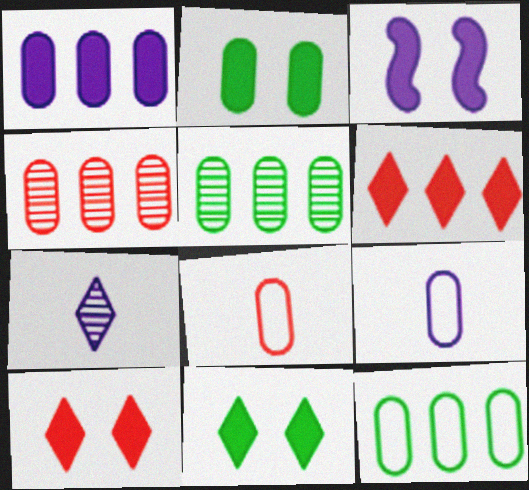[[1, 4, 12], 
[2, 3, 10], 
[2, 4, 9]]